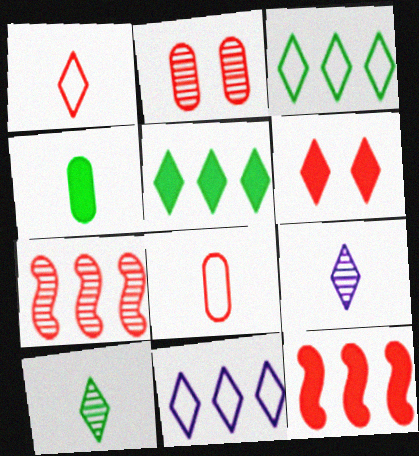[[1, 2, 12], 
[3, 6, 9], 
[6, 7, 8], 
[6, 10, 11]]